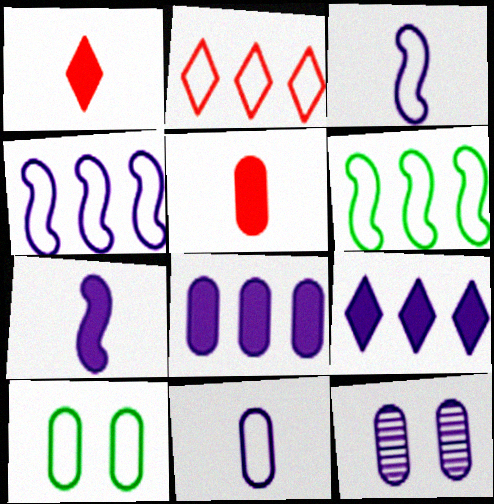[[1, 6, 12], 
[2, 3, 10], 
[3, 9, 12], 
[8, 11, 12]]